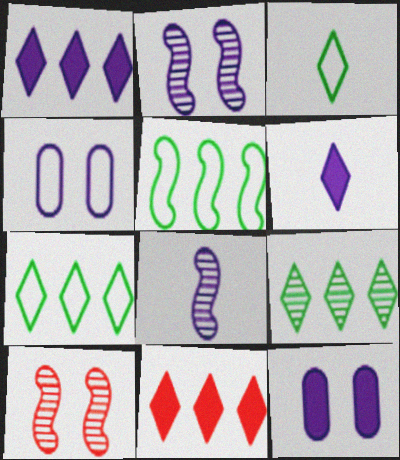[[1, 4, 8]]